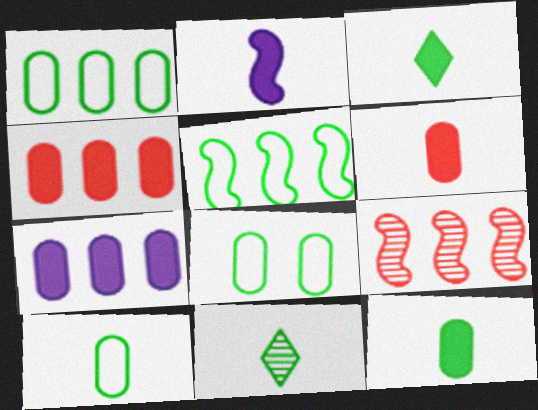[[1, 8, 10], 
[2, 3, 6]]